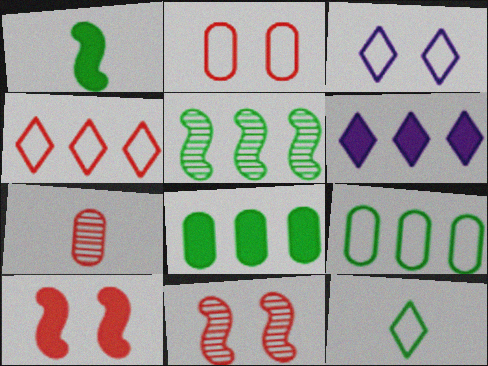[[3, 4, 12], 
[4, 7, 10]]